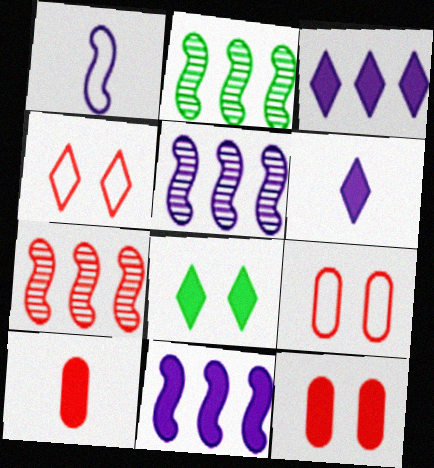[[2, 5, 7], 
[2, 6, 9], 
[4, 7, 10], 
[8, 10, 11]]